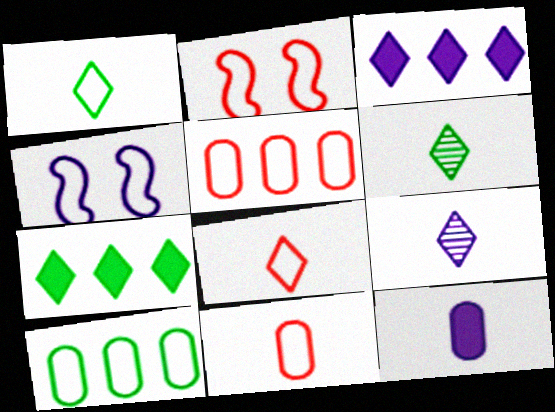[[1, 4, 5], 
[2, 5, 8], 
[4, 8, 10]]